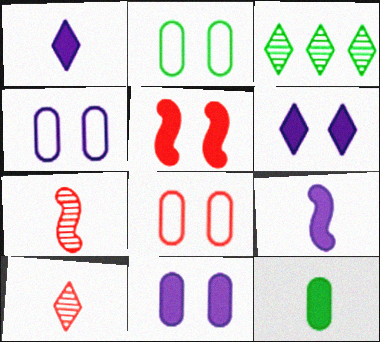[[2, 4, 8], 
[3, 8, 9]]